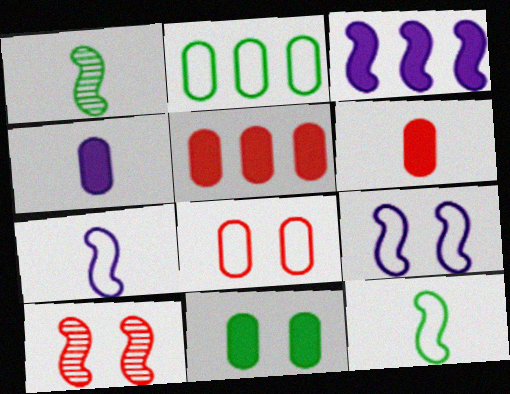[[3, 10, 12], 
[4, 5, 11]]